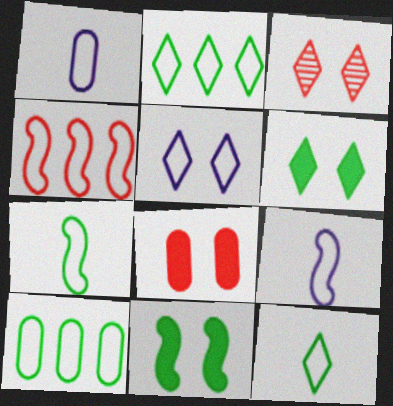[[3, 5, 6]]